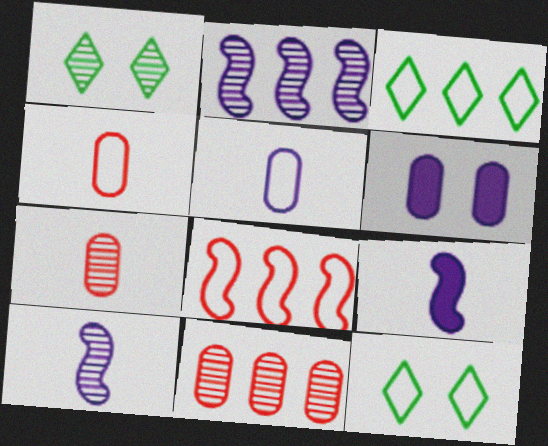[[1, 2, 7], 
[1, 10, 11], 
[5, 8, 12], 
[9, 11, 12]]